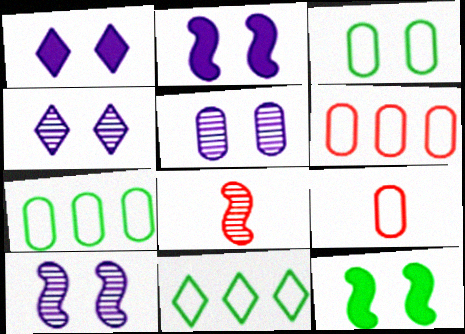[[1, 7, 8], 
[4, 5, 10]]